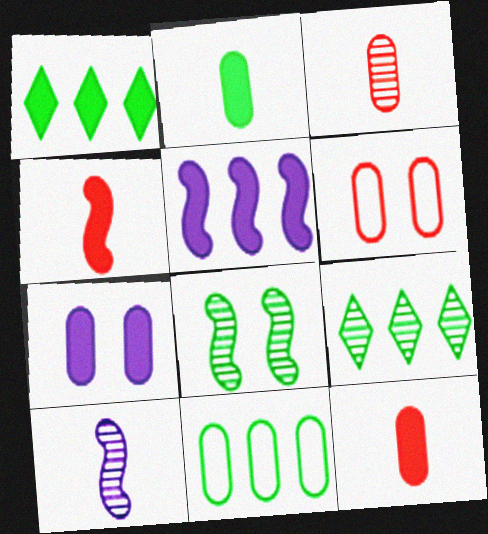[[1, 4, 7], 
[1, 6, 10], 
[3, 7, 11]]